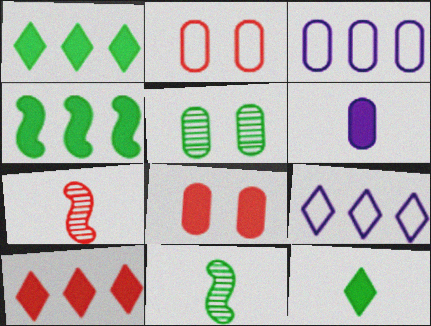[[2, 7, 10], 
[8, 9, 11]]